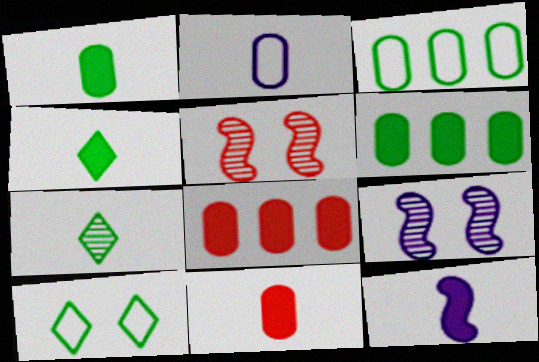[[4, 11, 12]]